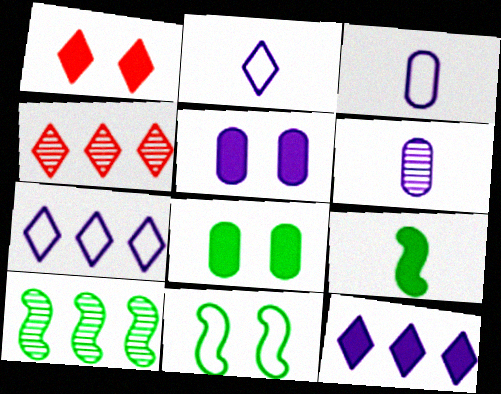[[1, 3, 10], 
[9, 10, 11]]